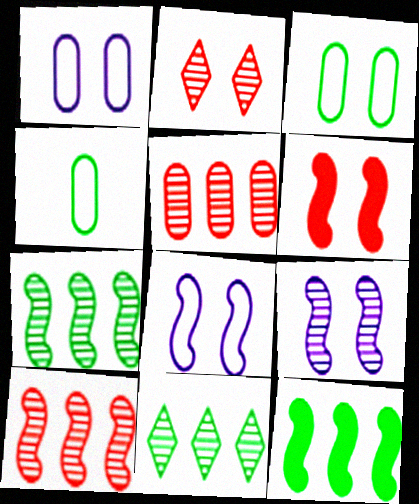[]